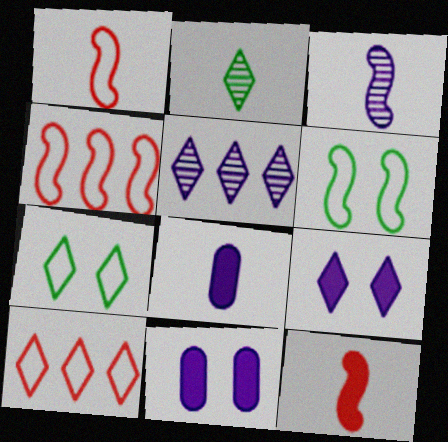[[1, 2, 8], 
[2, 4, 11], 
[2, 9, 10]]